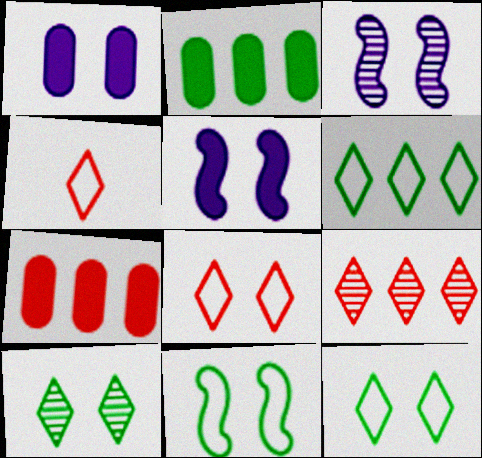[[2, 3, 4]]